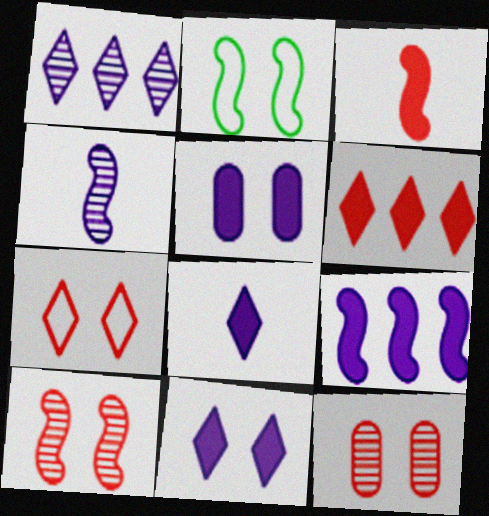[[2, 11, 12], 
[5, 8, 9]]